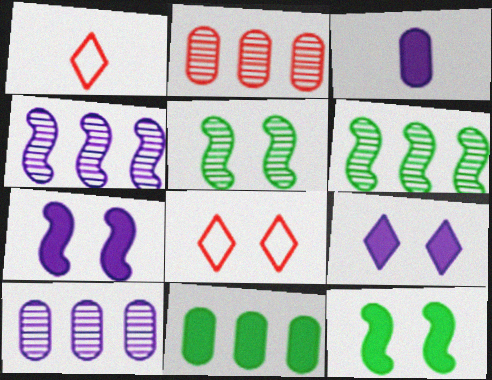[[1, 10, 12], 
[3, 6, 8]]